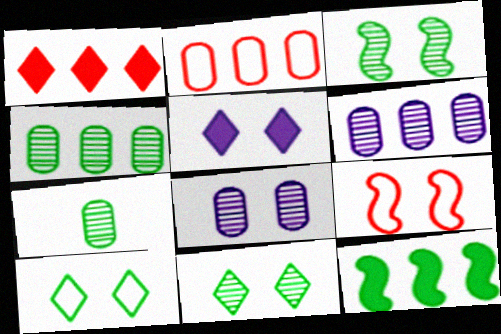[[7, 10, 12]]